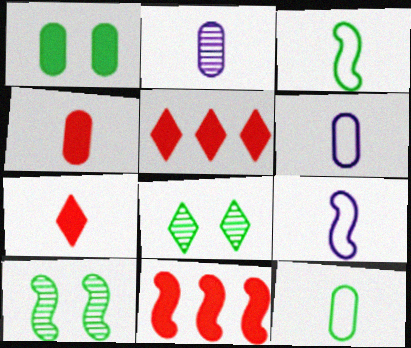[[2, 3, 7], 
[2, 4, 12], 
[5, 6, 10], 
[6, 8, 11], 
[9, 10, 11]]